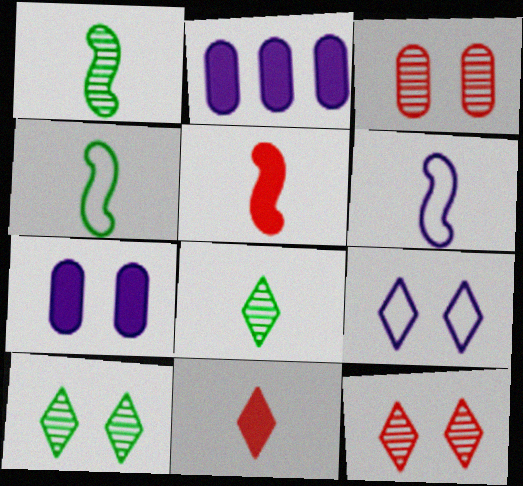[[1, 5, 6], 
[2, 4, 12]]